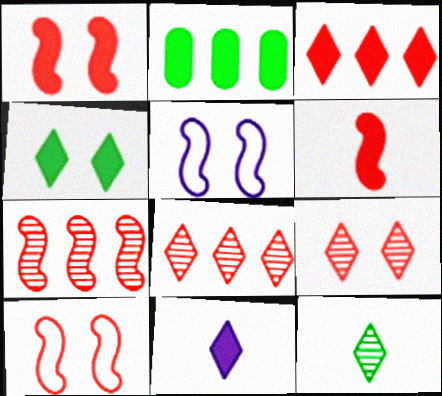[[1, 2, 11], 
[3, 4, 11], 
[6, 7, 10]]